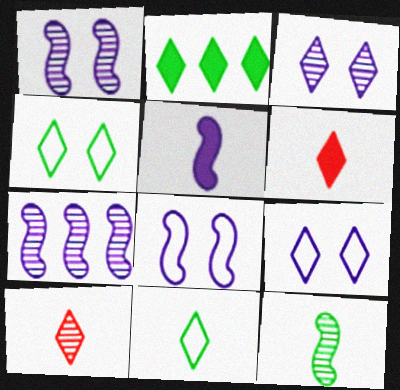[[2, 9, 10], 
[5, 7, 8]]